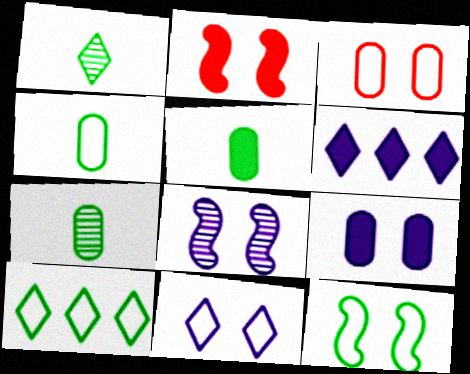[[2, 5, 6], 
[2, 8, 12], 
[3, 11, 12], 
[4, 5, 7], 
[4, 10, 12], 
[8, 9, 11]]